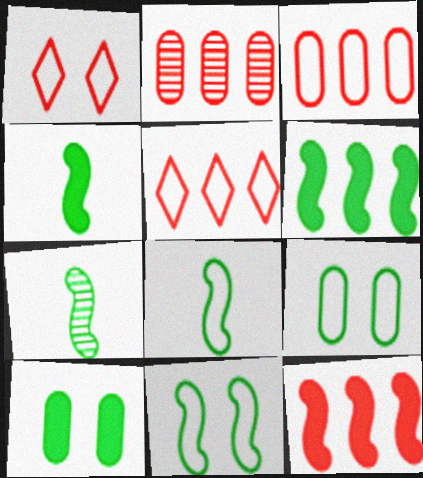[[2, 5, 12], 
[4, 7, 8], 
[6, 7, 11]]